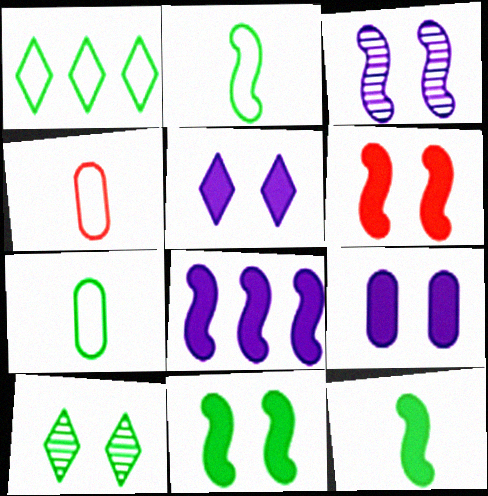[[4, 8, 10], 
[6, 8, 12]]